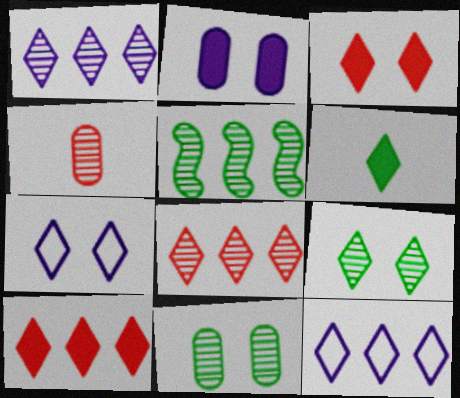[[3, 7, 9], 
[6, 7, 8]]